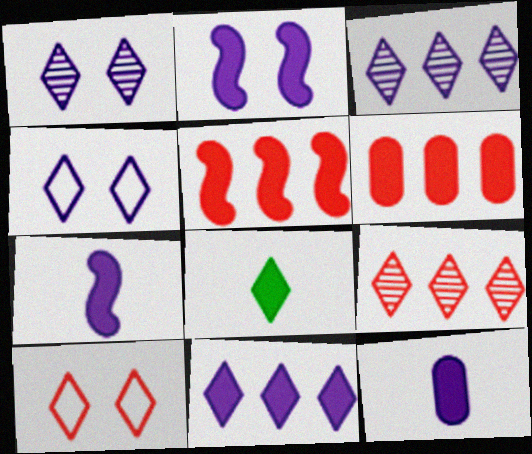[[2, 6, 8], 
[2, 11, 12], 
[3, 8, 10], 
[4, 8, 9]]